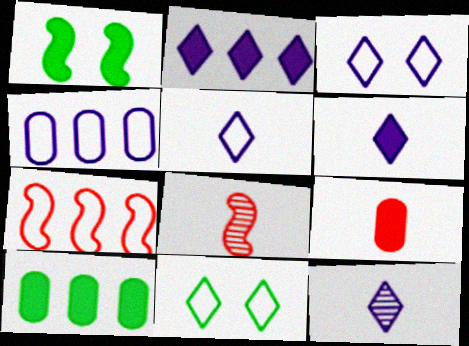[[1, 2, 9], 
[2, 3, 12], 
[3, 8, 10], 
[5, 6, 12]]